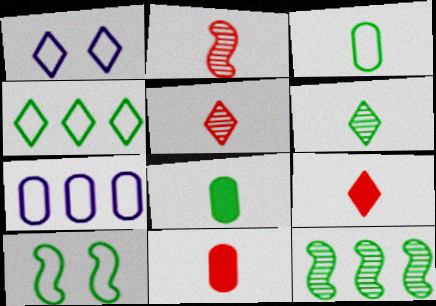[[1, 11, 12], 
[3, 4, 10]]